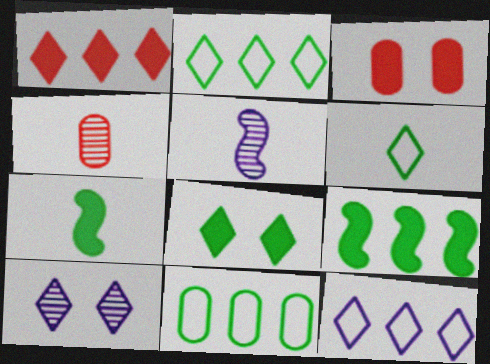[[1, 6, 10], 
[2, 3, 5]]